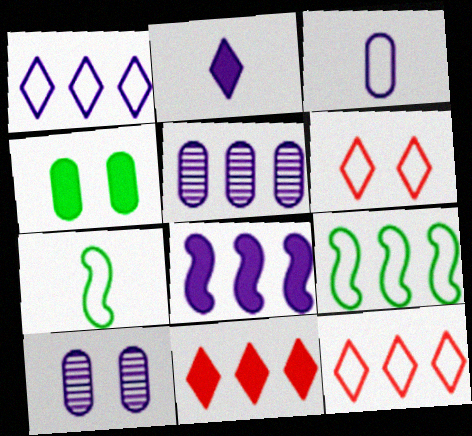[[1, 5, 8], 
[3, 6, 9], 
[5, 9, 11], 
[7, 10, 11]]